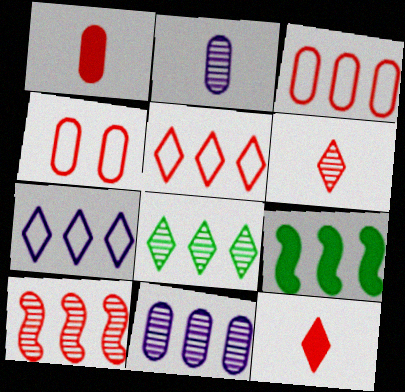[[4, 10, 12], 
[5, 9, 11], 
[8, 10, 11]]